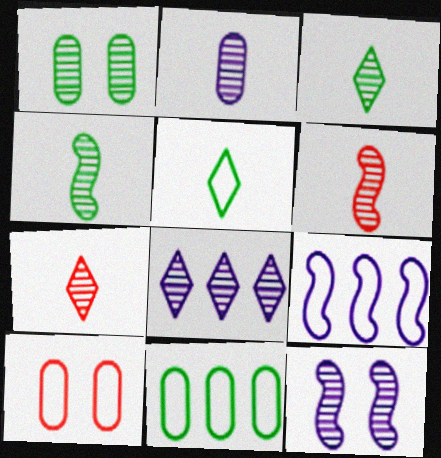[[1, 6, 8], 
[2, 3, 6], 
[2, 4, 7], 
[2, 8, 12], 
[5, 9, 10]]